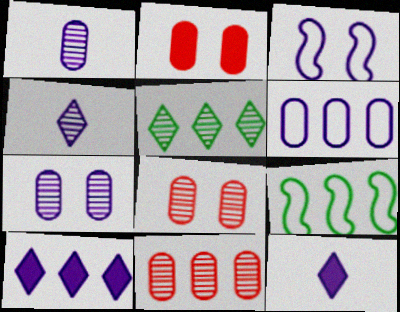[[1, 3, 10], 
[2, 4, 9], 
[8, 9, 12], 
[9, 10, 11]]